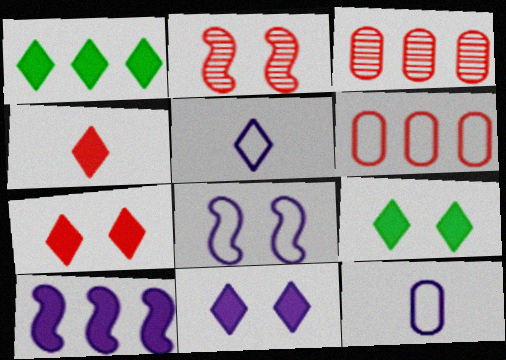[[1, 2, 12], 
[1, 4, 11], 
[2, 4, 6], 
[7, 9, 11]]